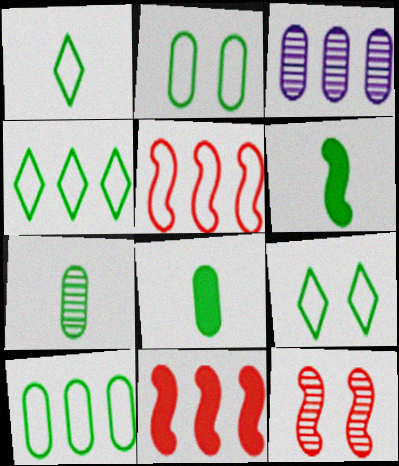[[1, 4, 9], 
[1, 6, 7], 
[3, 4, 11]]